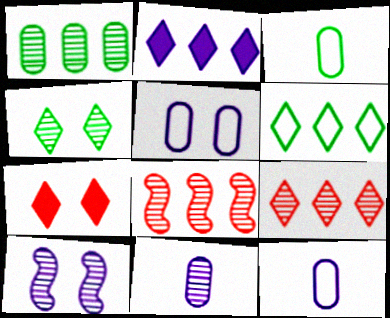[[2, 6, 9], 
[2, 10, 12], 
[4, 8, 11]]